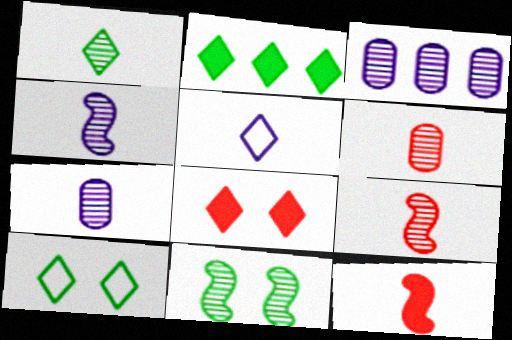[[1, 2, 10], 
[1, 4, 6], 
[1, 7, 9], 
[3, 10, 12]]